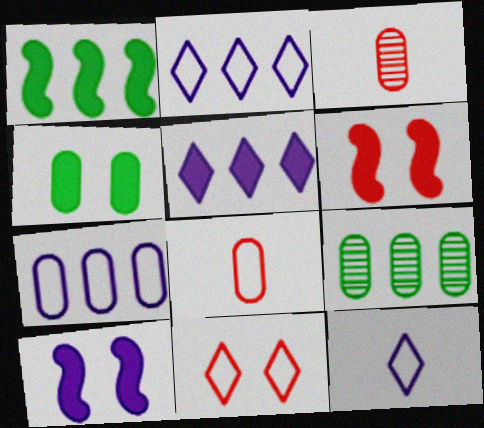[[3, 4, 7], 
[6, 9, 12]]